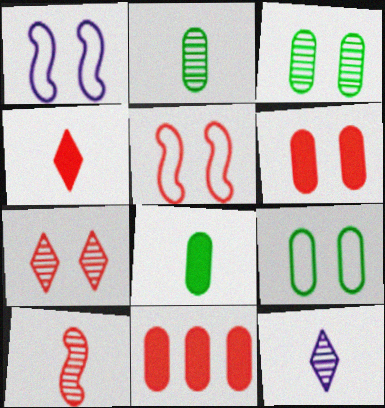[[2, 10, 12], 
[5, 6, 7]]